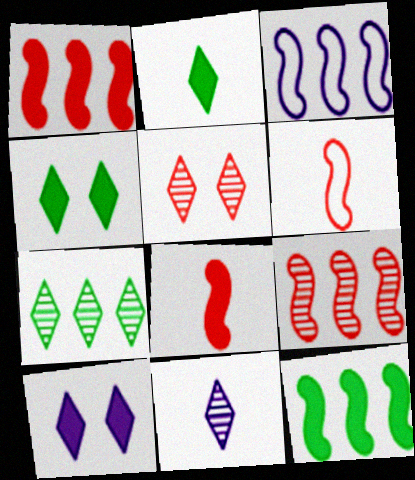[[3, 9, 12], 
[5, 7, 11]]